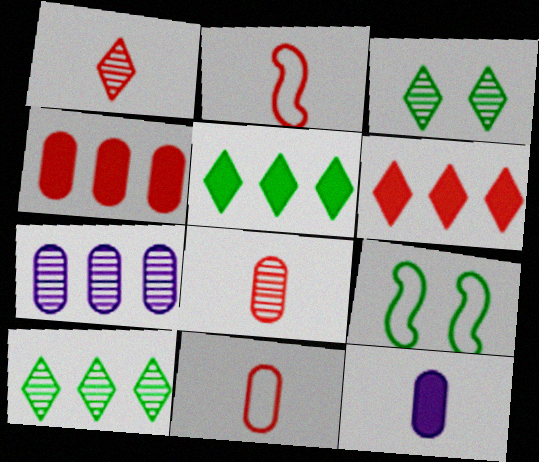[]